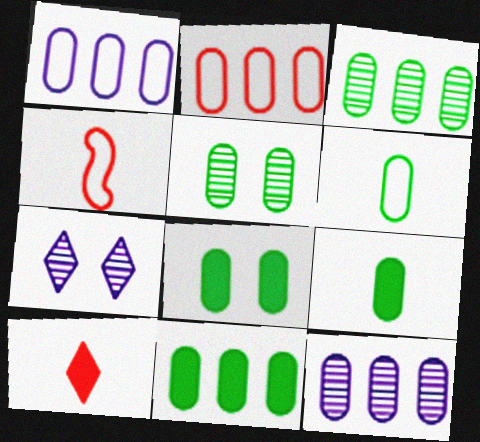[[2, 11, 12], 
[3, 6, 8], 
[4, 7, 11], 
[5, 6, 11], 
[8, 9, 11]]